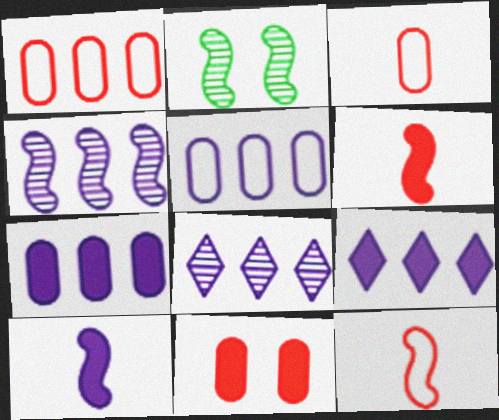[[2, 3, 9], 
[4, 5, 9]]